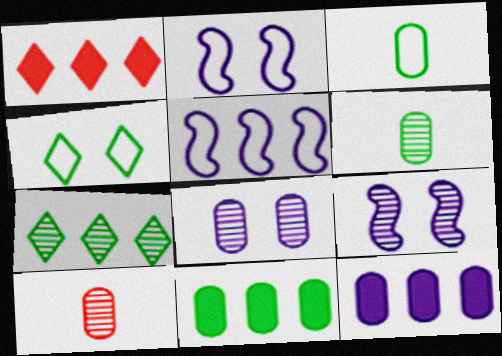[[1, 2, 6], 
[1, 3, 9], 
[7, 9, 10]]